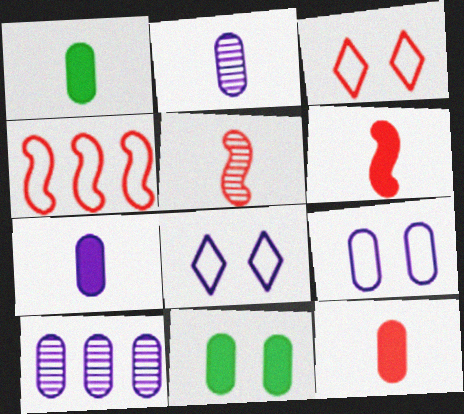[[1, 7, 12], 
[7, 9, 10]]